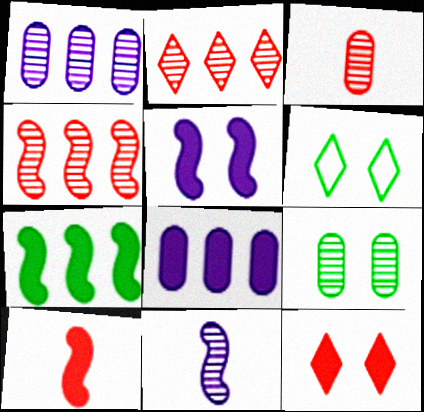[[1, 3, 9], 
[1, 6, 10], 
[2, 9, 11], 
[5, 7, 10]]